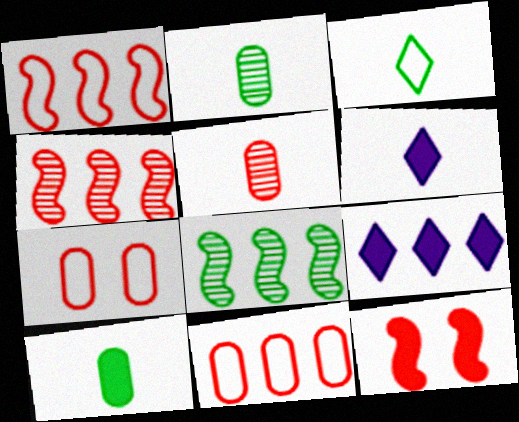[[6, 7, 8], 
[8, 9, 11], 
[9, 10, 12]]